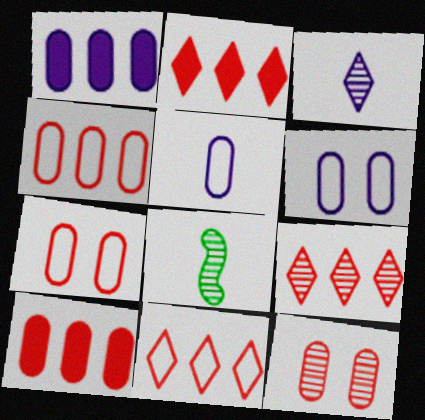[[2, 6, 8], 
[2, 9, 11]]